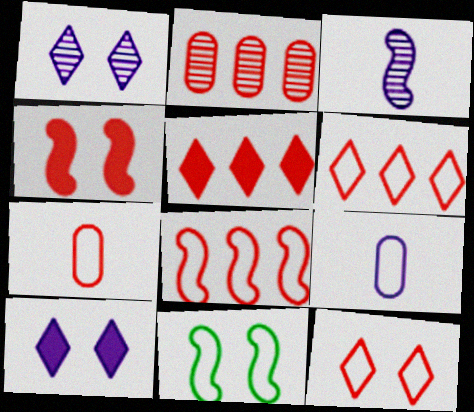[[2, 5, 8], 
[6, 9, 11], 
[7, 8, 12]]